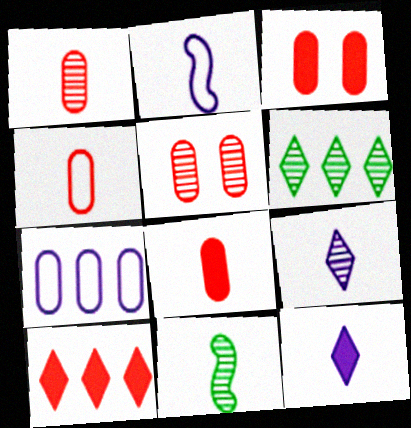[[1, 4, 8], 
[1, 9, 11], 
[2, 3, 6], 
[4, 11, 12]]